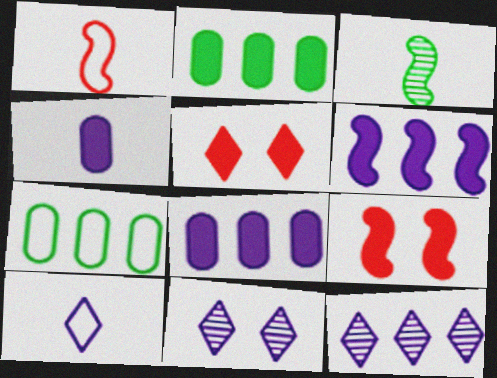[[1, 2, 11]]